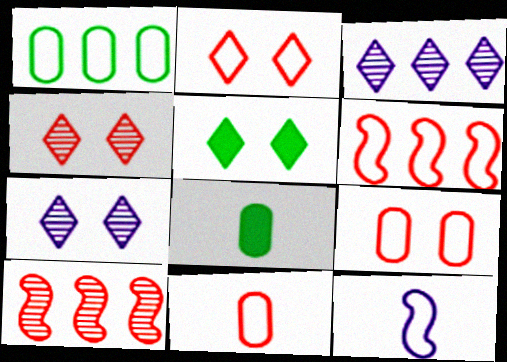[[1, 2, 12], 
[2, 5, 7], 
[2, 6, 11], 
[6, 7, 8]]